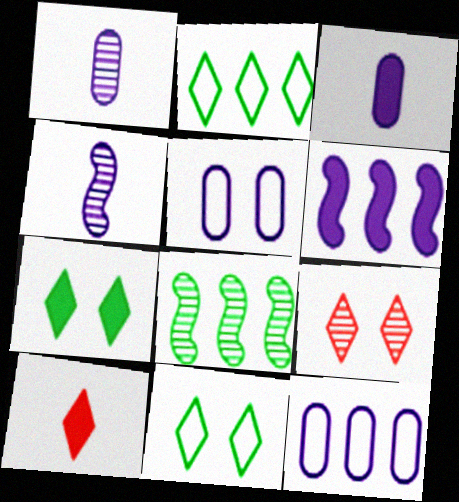[[1, 8, 9], 
[5, 8, 10]]